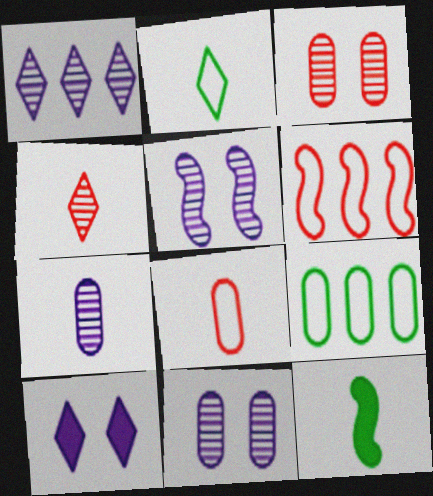[[1, 5, 7], 
[5, 6, 12]]